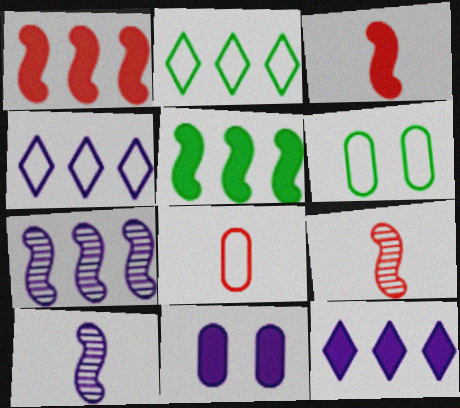[[2, 9, 11], 
[4, 10, 11], 
[6, 9, 12]]